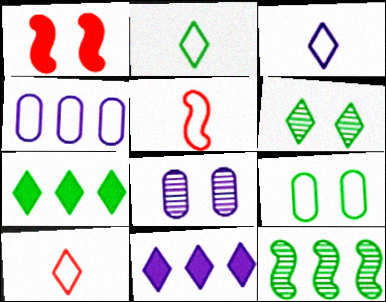[[2, 3, 10], 
[2, 6, 7], 
[5, 7, 8], 
[6, 10, 11]]